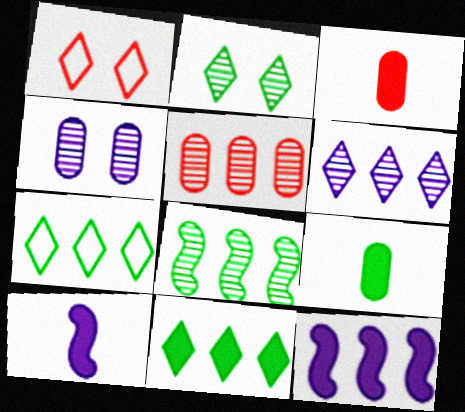[[5, 6, 8], 
[5, 7, 12]]